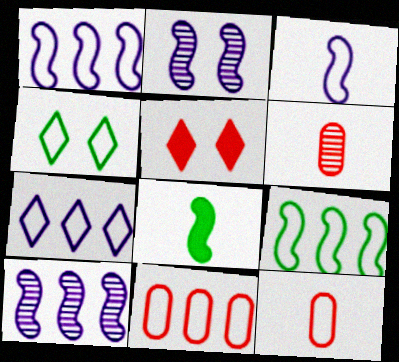[[1, 4, 12], 
[3, 4, 11], 
[7, 9, 11]]